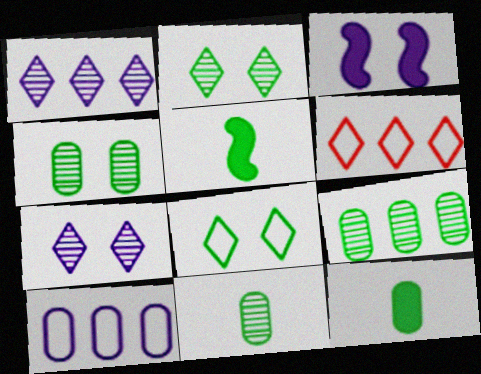[[3, 6, 11], 
[4, 9, 11], 
[5, 8, 9]]